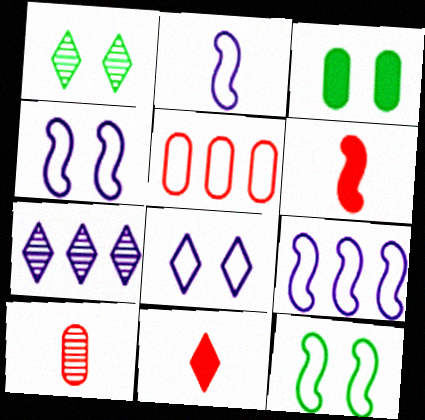[[1, 3, 12], 
[2, 4, 9]]